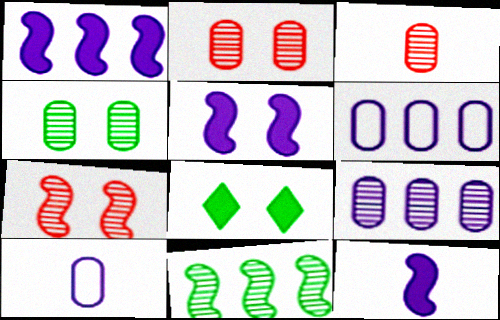[[1, 5, 12], 
[3, 4, 9]]